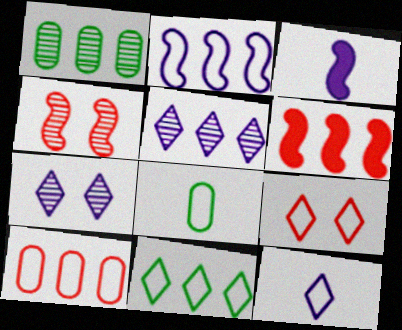[[1, 3, 9], 
[2, 8, 9], 
[2, 10, 11], 
[6, 7, 8], 
[9, 11, 12]]